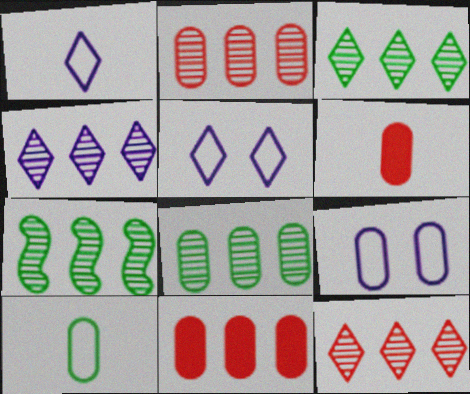[[2, 4, 7], 
[3, 4, 12], 
[3, 7, 8], 
[5, 6, 7], 
[6, 8, 9]]